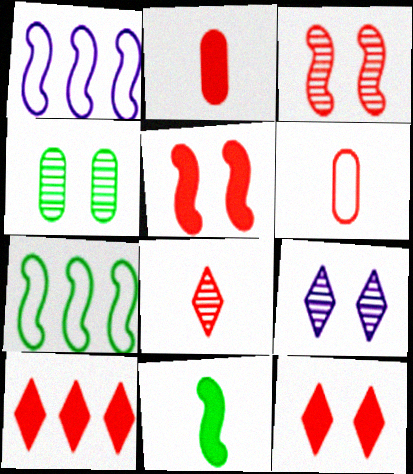[[1, 3, 11], 
[2, 5, 10], 
[2, 7, 9], 
[3, 4, 9], 
[3, 6, 10]]